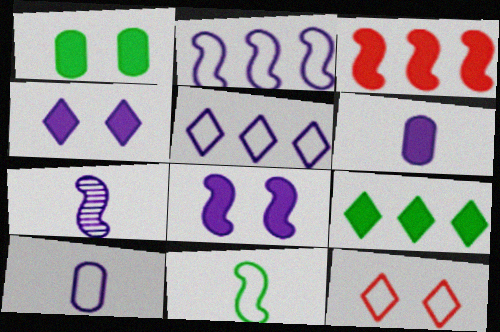[[2, 7, 8]]